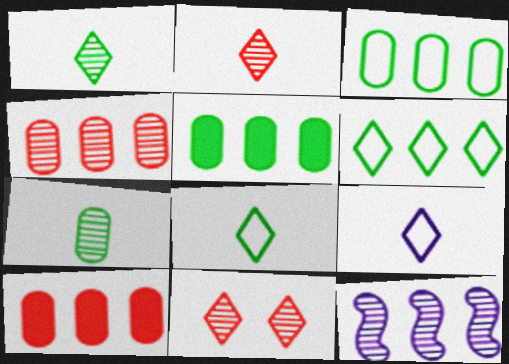[[6, 10, 12], 
[7, 11, 12]]